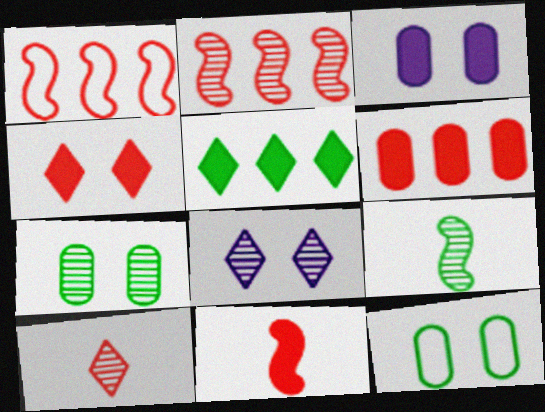[[3, 5, 11], 
[4, 6, 11], 
[5, 9, 12]]